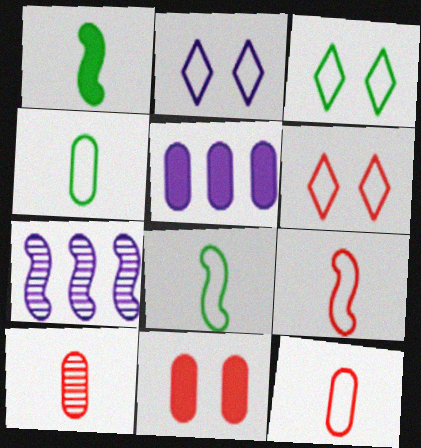[[2, 3, 6]]